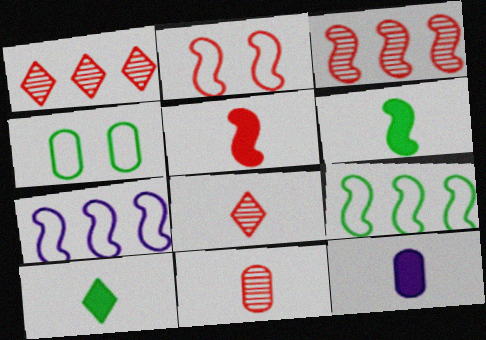[[2, 3, 5], 
[5, 10, 12]]